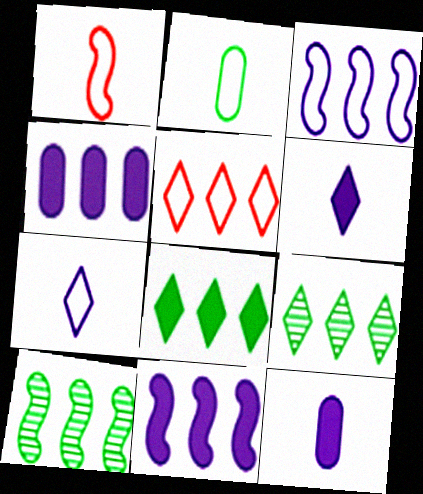[[1, 2, 7], 
[4, 5, 10]]